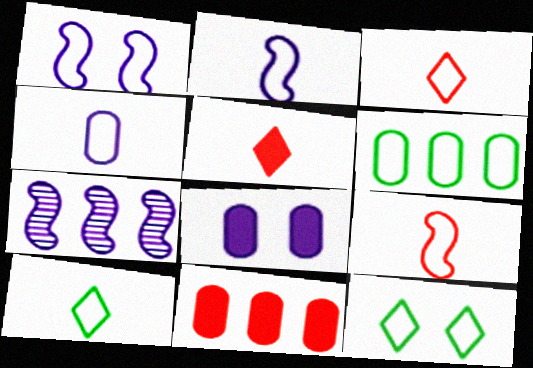[[1, 3, 6], 
[4, 9, 10]]